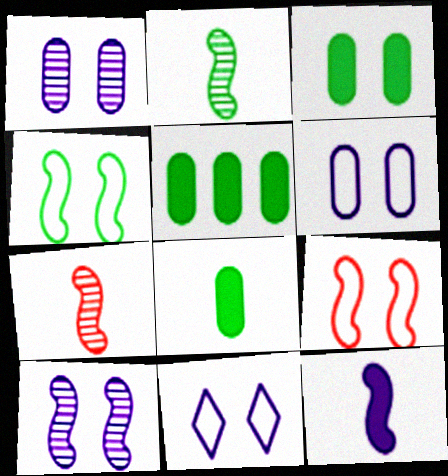[[3, 5, 8], 
[5, 7, 11]]